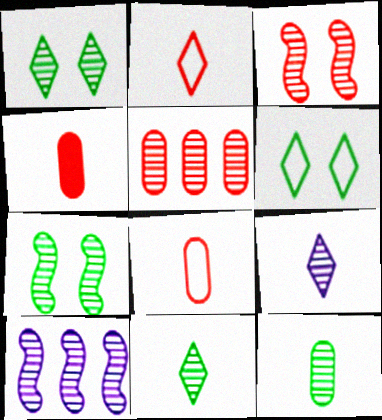[[4, 6, 10], 
[5, 7, 9]]